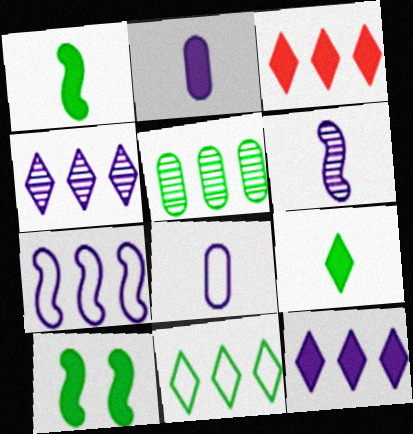[[2, 3, 10], 
[3, 4, 11], 
[3, 5, 7]]